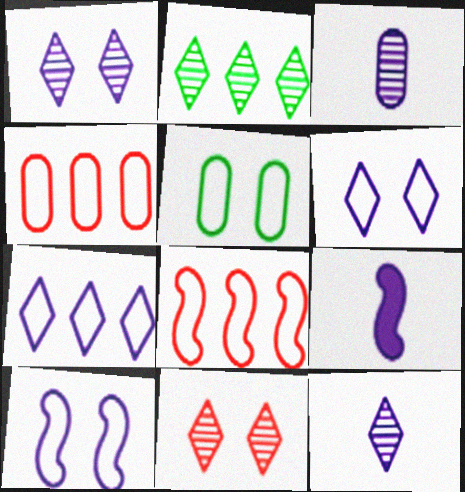[[2, 11, 12]]